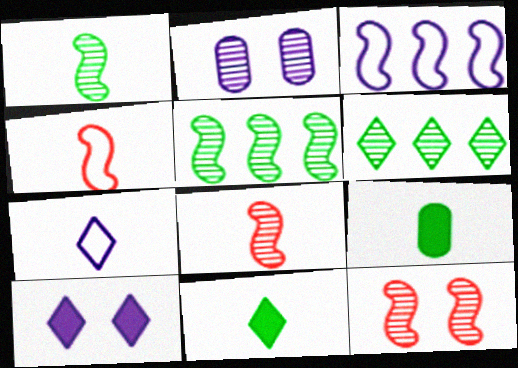[[2, 6, 8], 
[7, 8, 9]]